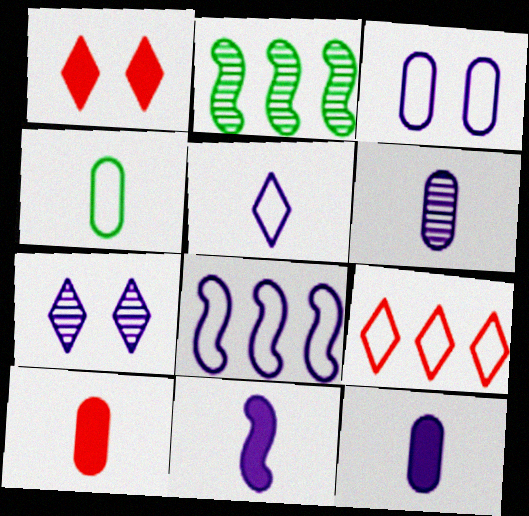[[3, 5, 8], 
[4, 6, 10], 
[5, 6, 11], 
[7, 8, 12]]